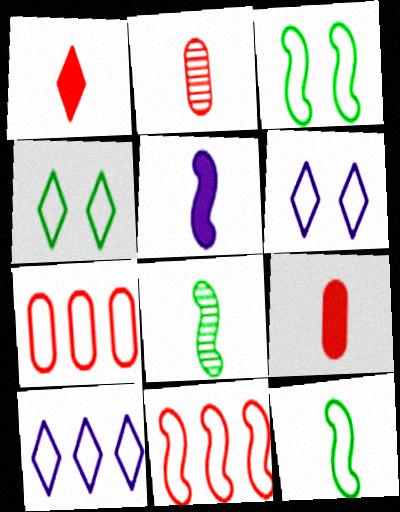[[6, 7, 12]]